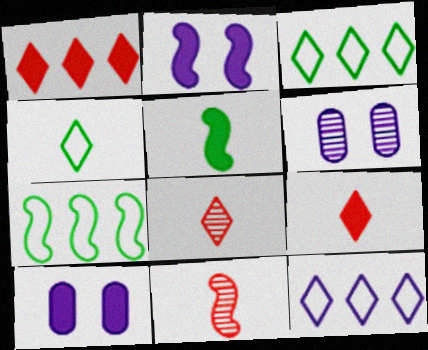[[1, 5, 10], 
[2, 7, 11], 
[3, 10, 11], 
[6, 7, 9], 
[7, 8, 10]]